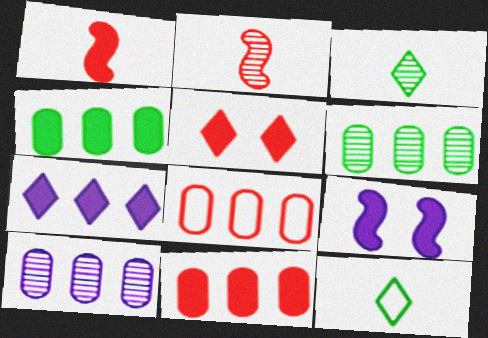[[1, 5, 11], 
[2, 5, 8], 
[3, 8, 9], 
[4, 8, 10]]